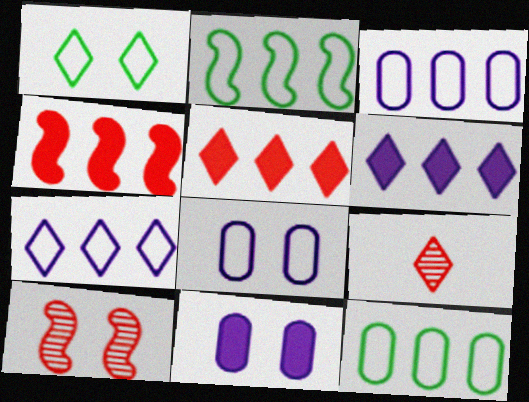[[1, 6, 9], 
[1, 10, 11], 
[2, 9, 11]]